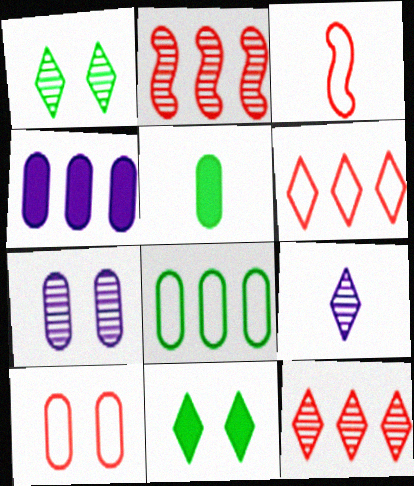[[1, 3, 4], 
[1, 9, 12], 
[3, 5, 9], 
[3, 6, 10], 
[6, 9, 11]]